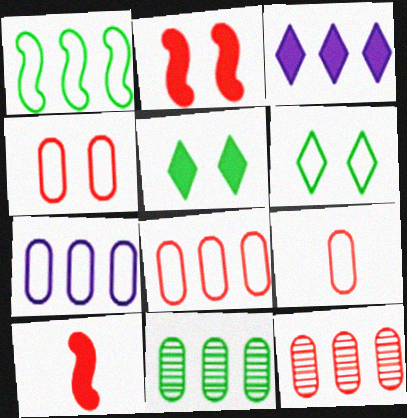[[1, 3, 12], 
[4, 8, 9]]